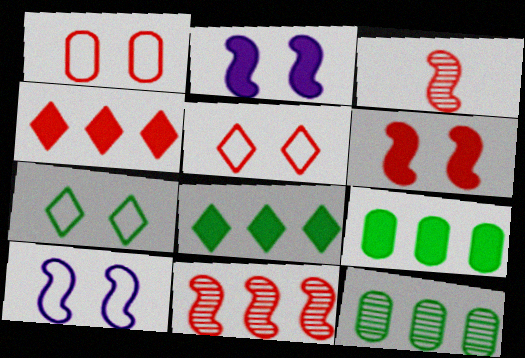[[1, 3, 4], 
[1, 7, 10]]